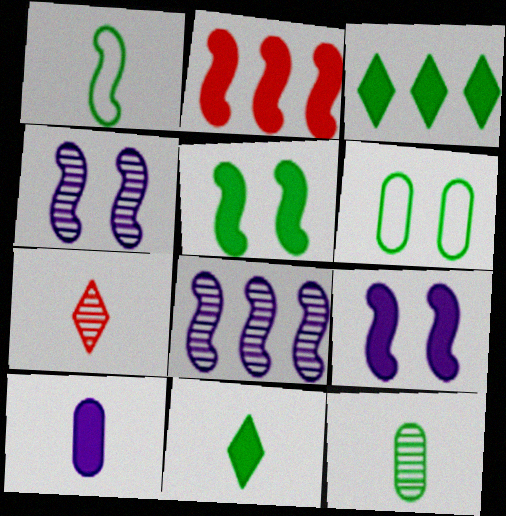[[1, 2, 4], 
[1, 7, 10], 
[1, 11, 12]]